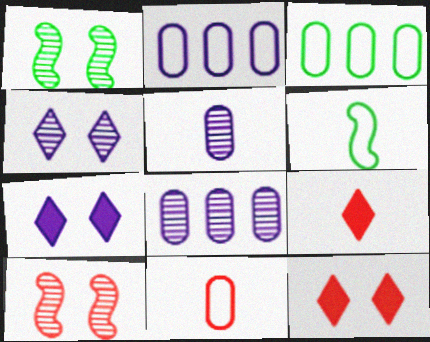[[1, 2, 9], 
[5, 6, 9], 
[6, 8, 12]]